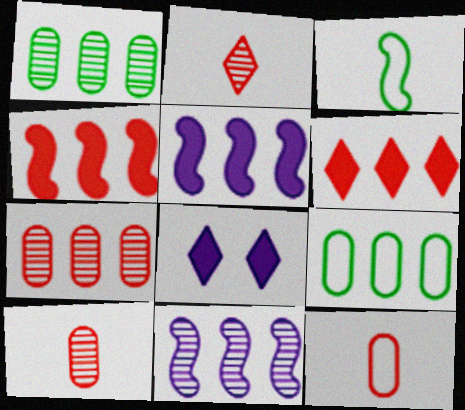[[3, 7, 8], 
[6, 9, 11]]